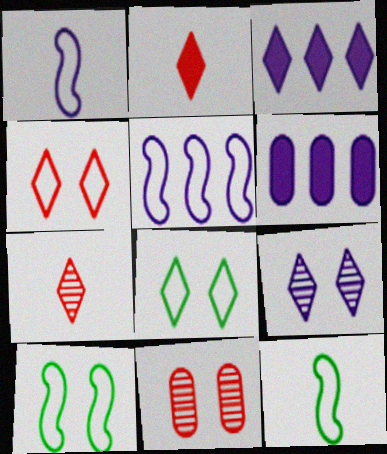[[1, 6, 9], 
[3, 7, 8], 
[3, 11, 12], 
[6, 7, 10]]